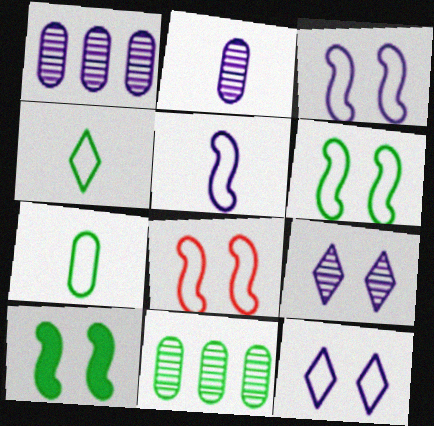[[3, 6, 8], 
[4, 10, 11]]